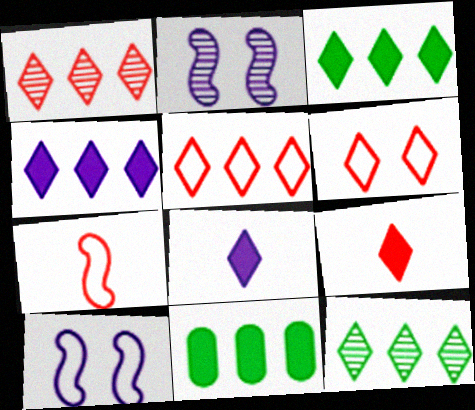[[1, 6, 9], 
[4, 5, 12], 
[6, 8, 12]]